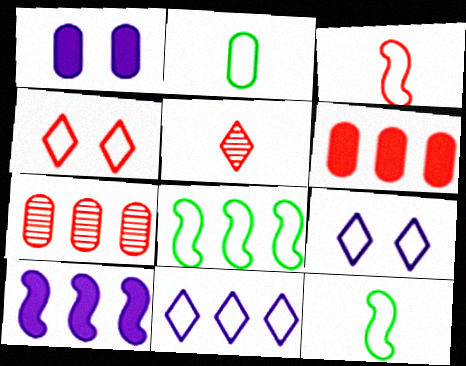[[1, 2, 7], 
[1, 5, 8]]